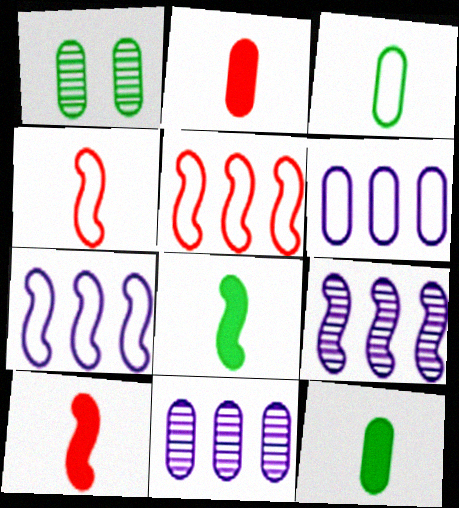[[1, 2, 6]]